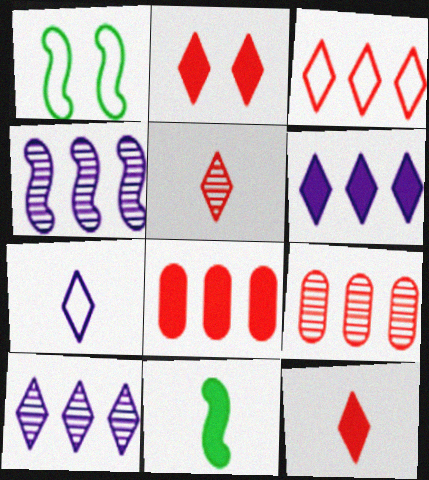[[2, 3, 5]]